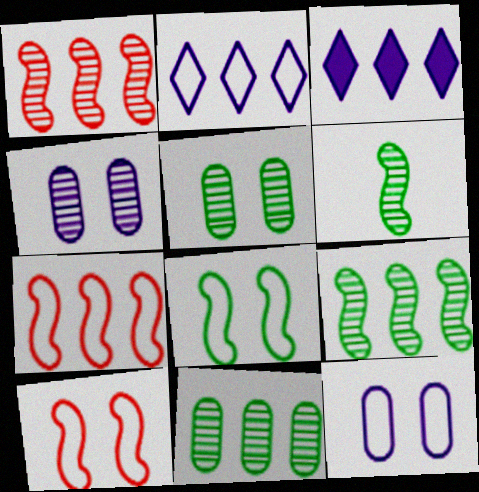[[3, 7, 11]]